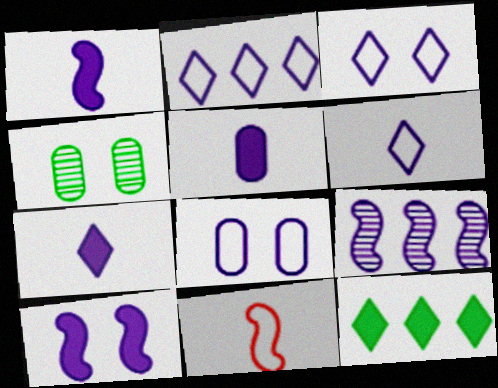[[1, 5, 7], 
[2, 3, 6], 
[3, 5, 9], 
[7, 8, 9]]